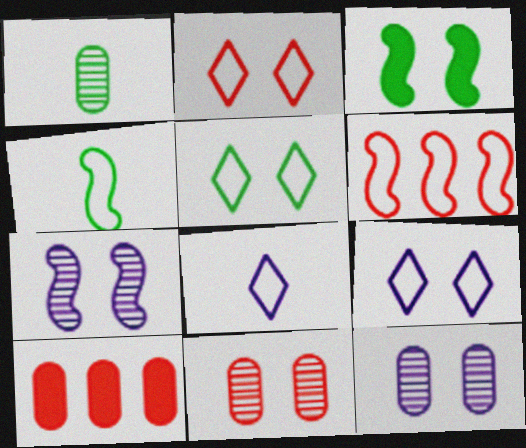[[2, 3, 12], 
[2, 5, 9], 
[3, 9, 11]]